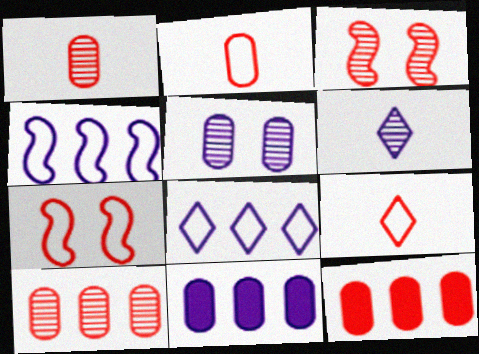[[3, 9, 12]]